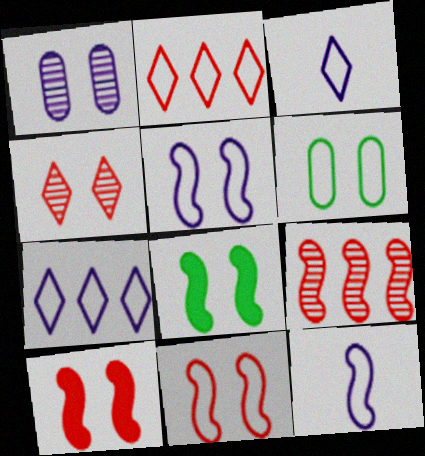[[2, 6, 12], 
[8, 9, 12]]